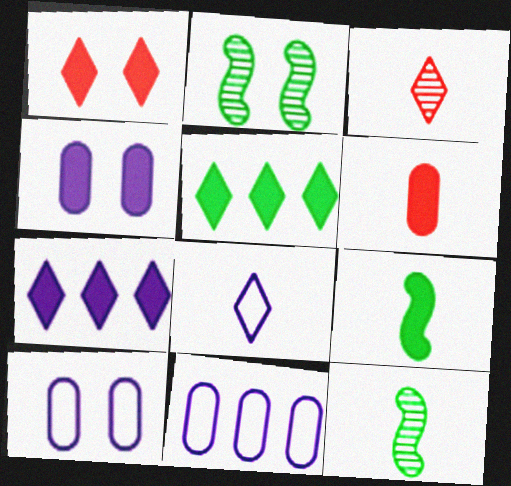[[1, 2, 10], 
[1, 11, 12], 
[6, 8, 12]]